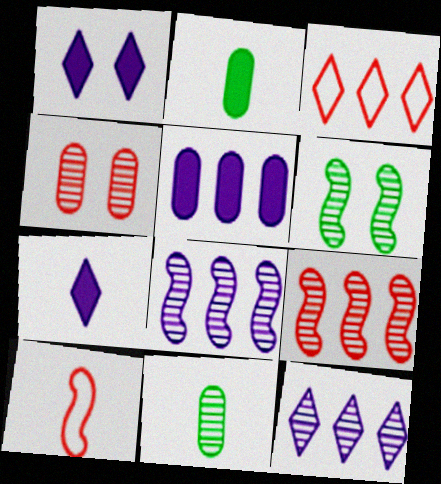[[7, 10, 11]]